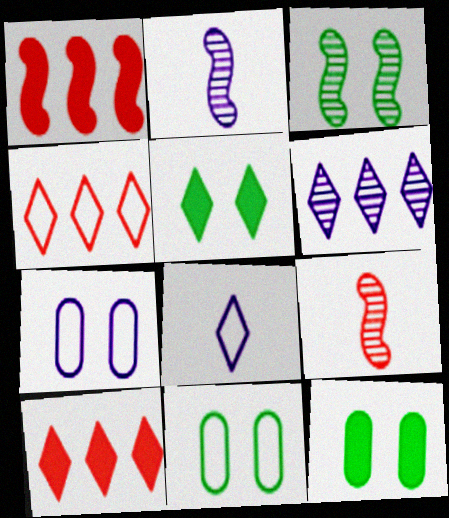[[2, 4, 12], 
[2, 10, 11], 
[3, 5, 11]]